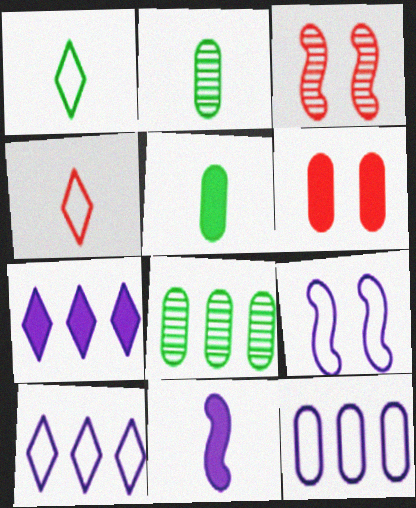[[2, 4, 11], 
[2, 6, 12], 
[3, 5, 10]]